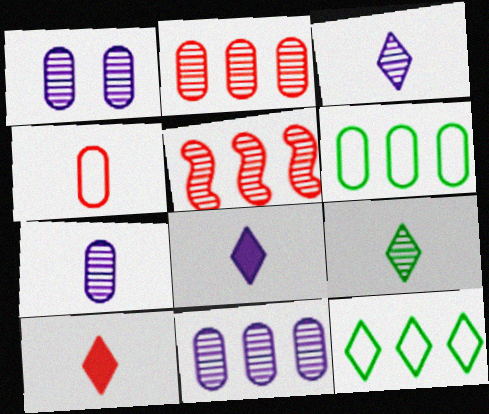[[1, 5, 9], 
[1, 7, 11]]